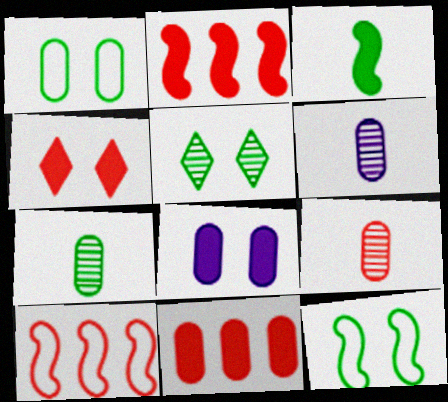[[1, 6, 11], 
[4, 9, 10], 
[6, 7, 9]]